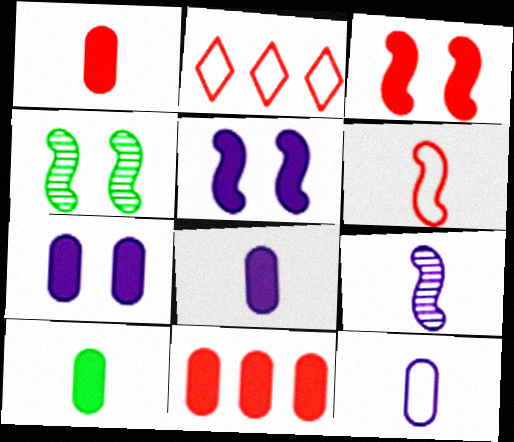[[1, 8, 10], 
[2, 4, 8], 
[7, 10, 11]]